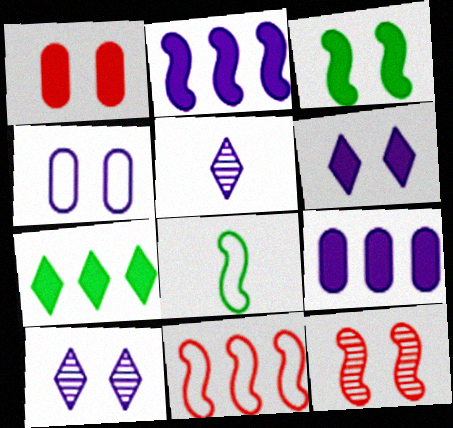[[1, 3, 6], 
[2, 4, 5], 
[2, 8, 12]]